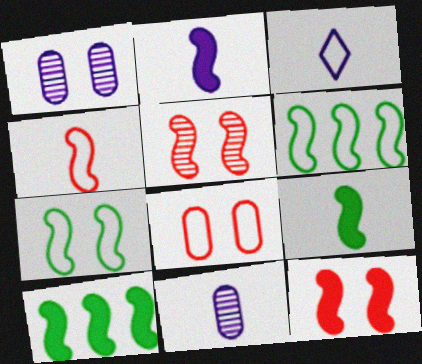[[2, 3, 11], 
[2, 5, 6], 
[2, 10, 12], 
[3, 6, 8]]